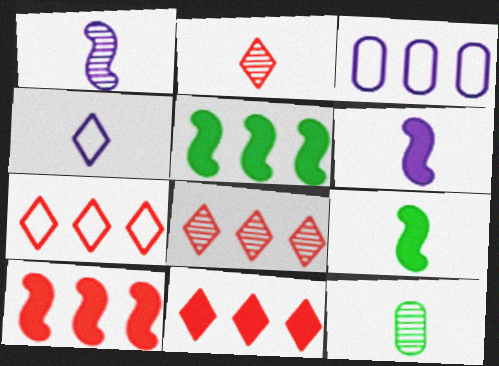[[1, 2, 12], 
[3, 5, 8], 
[7, 8, 11]]